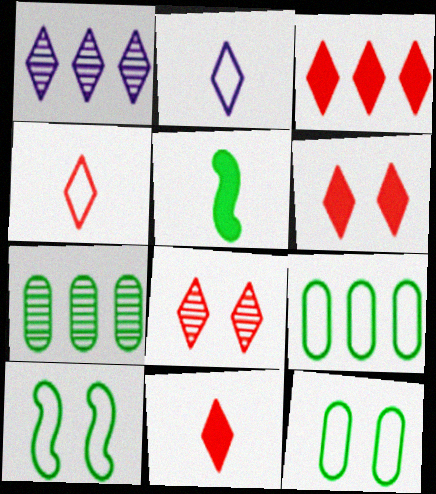[[3, 4, 8], 
[3, 6, 11]]